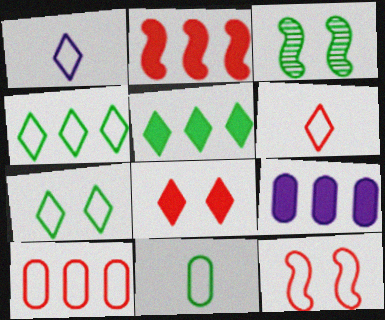[[2, 5, 9], 
[3, 5, 11], 
[3, 6, 9], 
[6, 10, 12]]